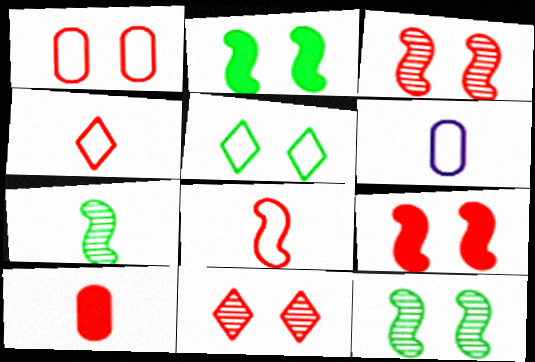[[1, 9, 11]]